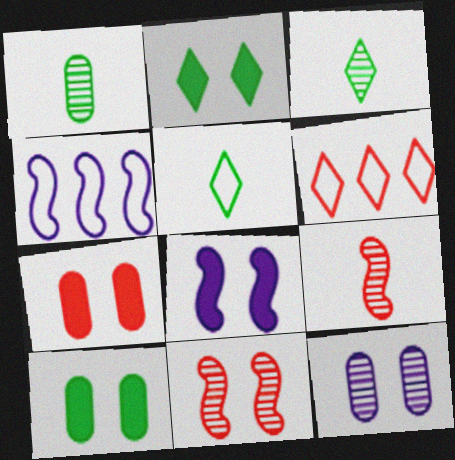[[1, 6, 8], 
[2, 7, 8], 
[3, 4, 7], 
[6, 7, 9]]